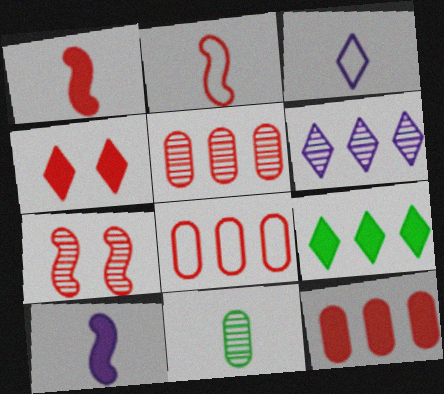[[1, 3, 11], 
[1, 4, 12], 
[2, 4, 5], 
[5, 8, 12], 
[6, 7, 11]]